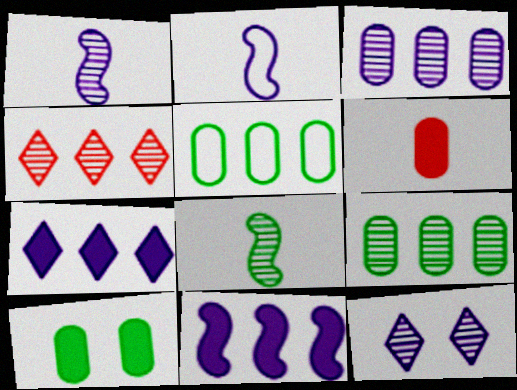[[1, 3, 12], 
[2, 4, 10], 
[4, 5, 11]]